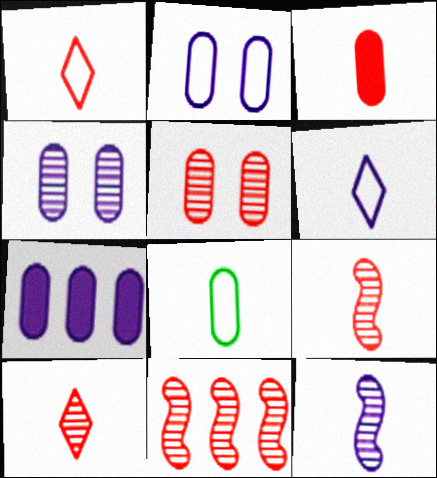[[1, 3, 9], 
[5, 7, 8], 
[5, 10, 11]]